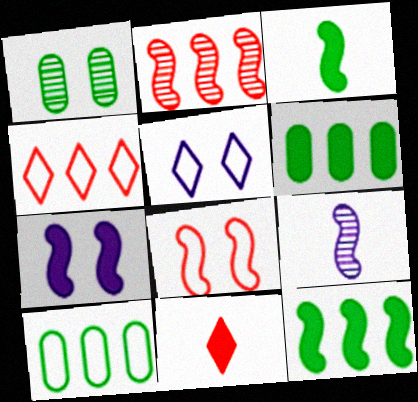[[6, 7, 11], 
[8, 9, 12]]